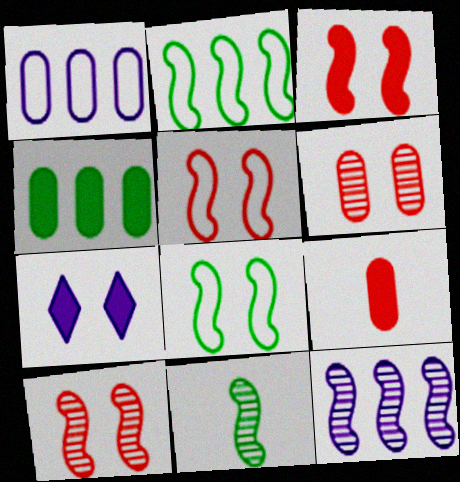[[3, 5, 10], 
[6, 7, 8], 
[10, 11, 12]]